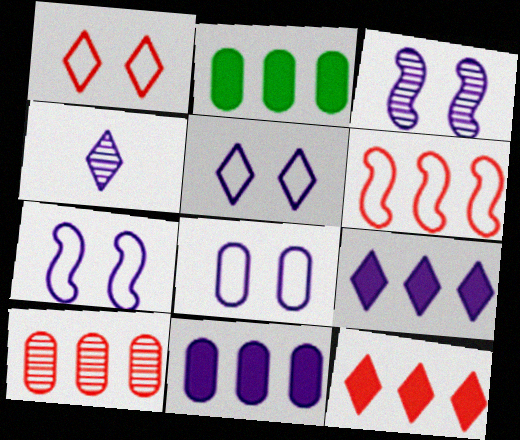[[4, 5, 9], 
[4, 7, 11], 
[5, 7, 8], 
[6, 10, 12]]